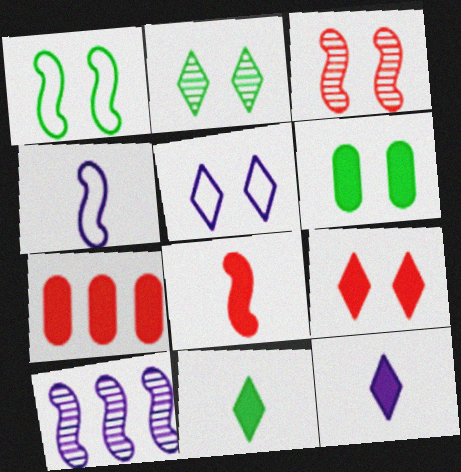[[1, 2, 6], 
[1, 8, 10], 
[2, 4, 7], 
[2, 5, 9], 
[3, 5, 6], 
[7, 8, 9]]